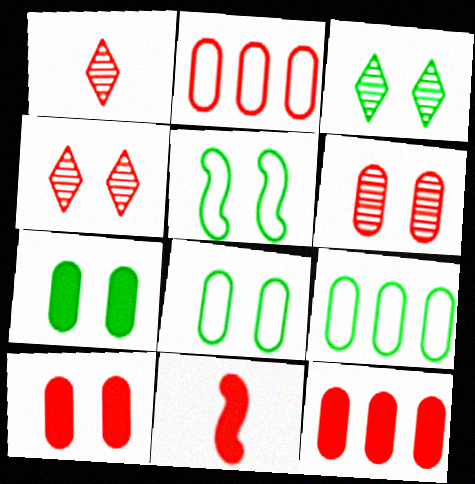[[2, 4, 11], 
[3, 5, 7]]